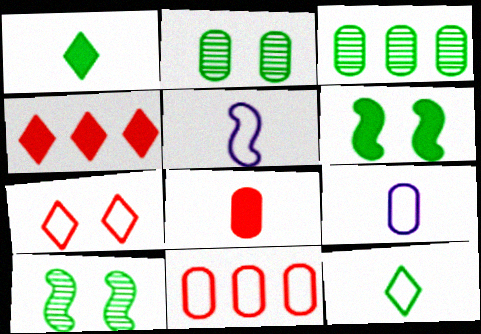[[2, 4, 5], 
[3, 6, 12], 
[4, 9, 10]]